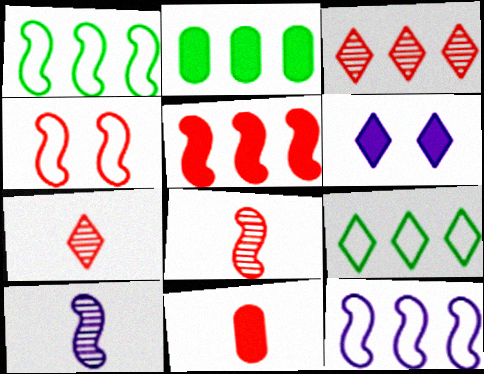[[2, 3, 12], 
[3, 4, 11], 
[4, 5, 8], 
[6, 7, 9]]